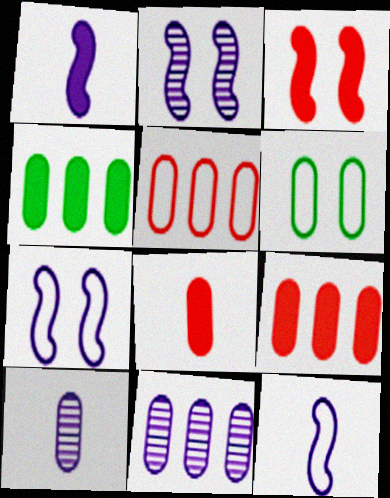[[4, 5, 11], 
[6, 8, 11], 
[6, 9, 10]]